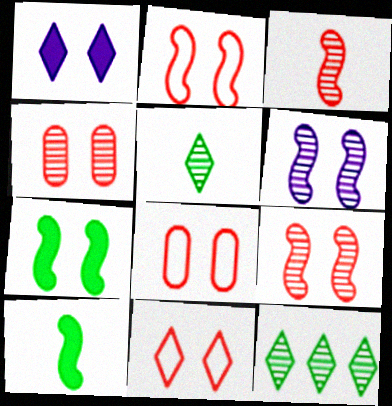[[2, 6, 7], 
[2, 8, 11]]